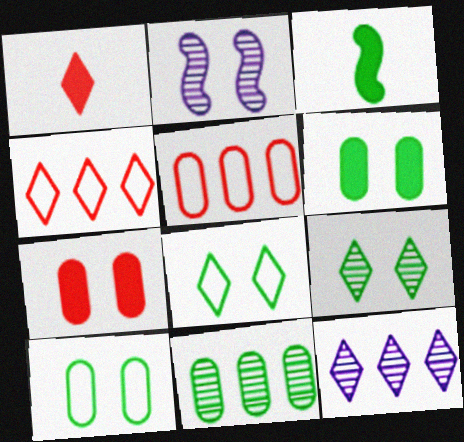[[1, 8, 12], 
[2, 7, 8], 
[3, 8, 11]]